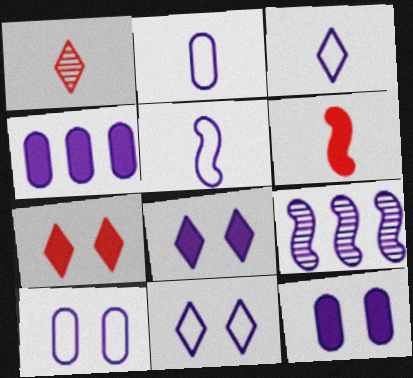[[2, 3, 5], 
[2, 8, 9], 
[3, 9, 12]]